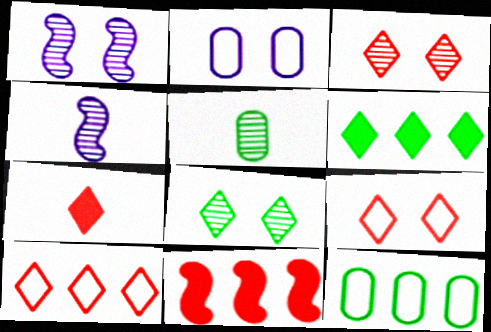[[1, 7, 12], 
[3, 7, 10]]